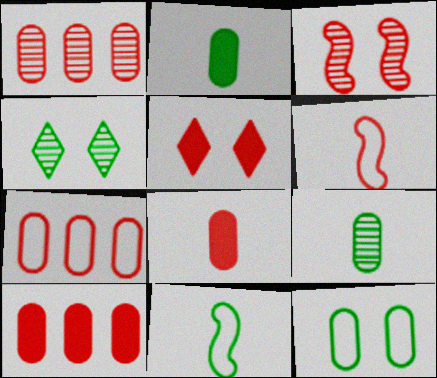[[1, 5, 6], 
[1, 7, 10]]